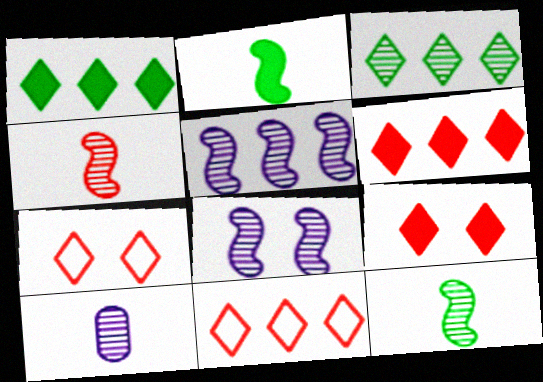[]